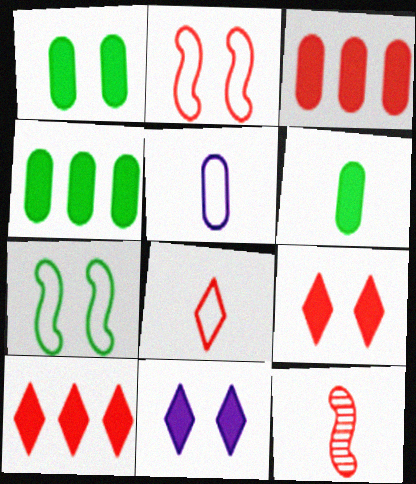[[1, 4, 6]]